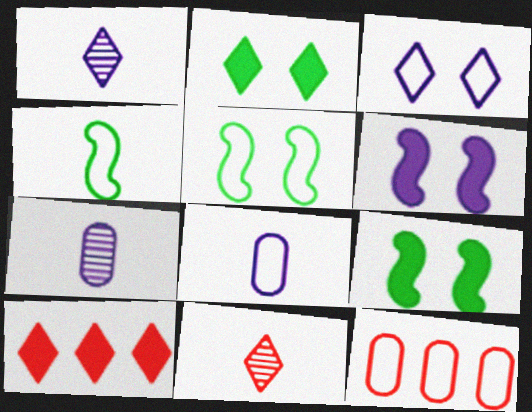[[1, 9, 12], 
[3, 4, 12], 
[5, 7, 10]]